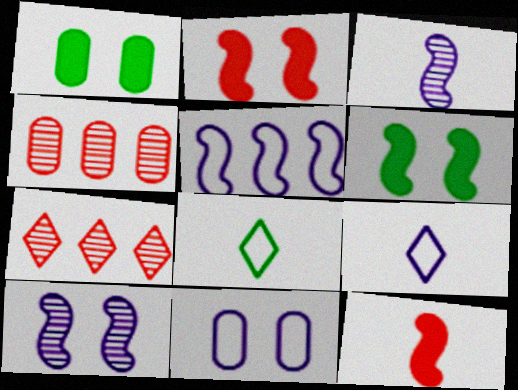[[4, 6, 9], 
[5, 9, 11]]